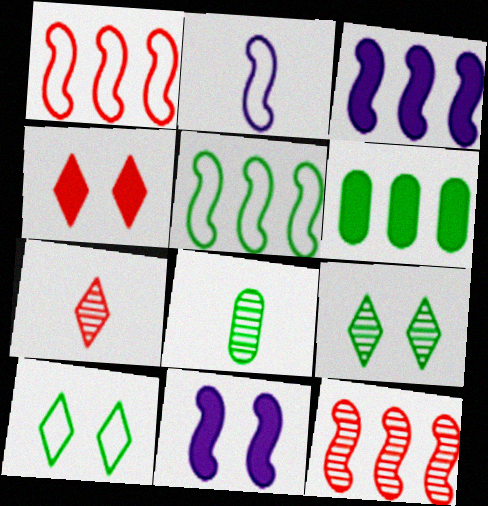[[3, 5, 12]]